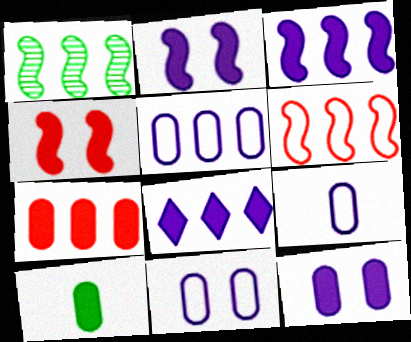[[1, 3, 6], 
[4, 8, 10], 
[5, 9, 11], 
[7, 10, 12]]